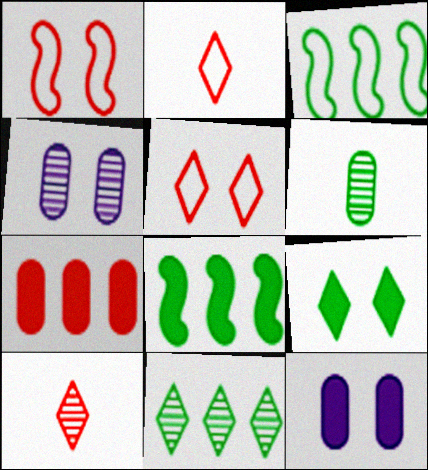[[1, 4, 9], 
[1, 7, 10], 
[2, 4, 8], 
[3, 6, 9], 
[3, 10, 12]]